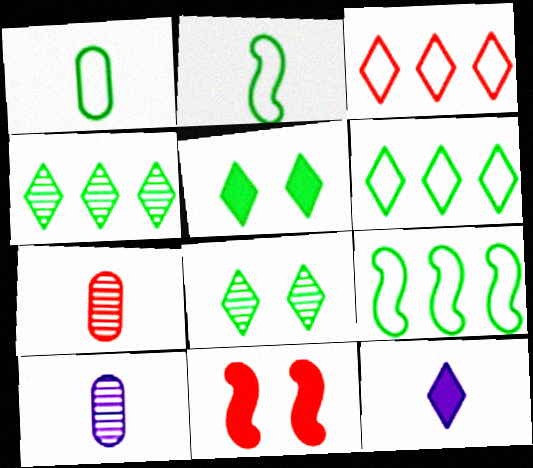[[2, 7, 12], 
[3, 7, 11], 
[3, 8, 12], 
[6, 10, 11]]